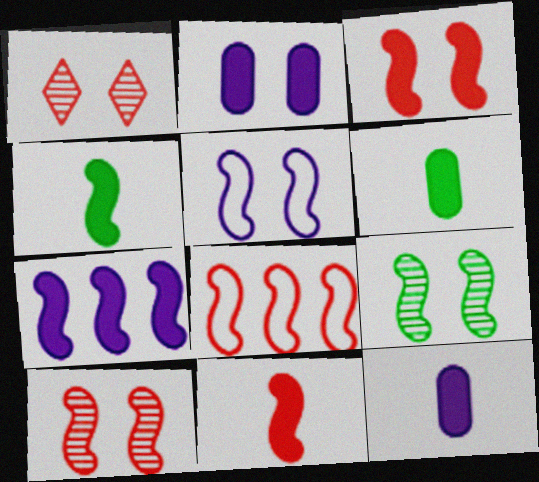[[3, 4, 7], 
[3, 5, 9], 
[8, 10, 11]]